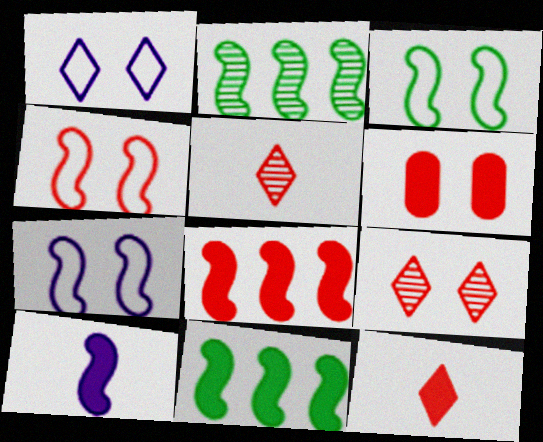[[2, 4, 10], 
[3, 4, 7], 
[4, 6, 9], 
[6, 8, 12]]